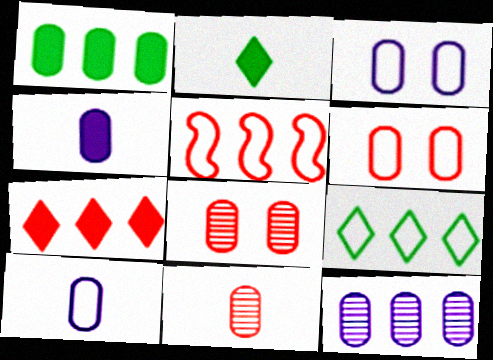[[1, 3, 11], 
[1, 8, 10], 
[3, 4, 12]]